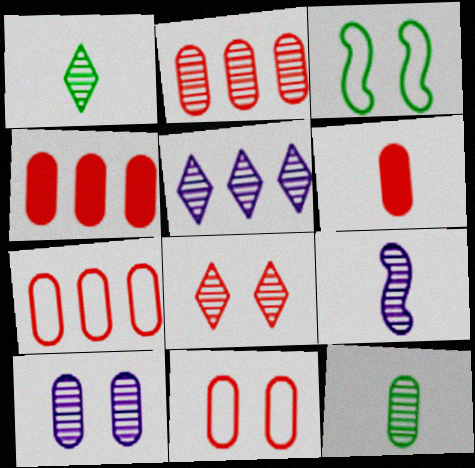[[1, 5, 8], 
[2, 4, 7], 
[2, 6, 11], 
[2, 10, 12], 
[3, 5, 6], 
[5, 9, 10]]